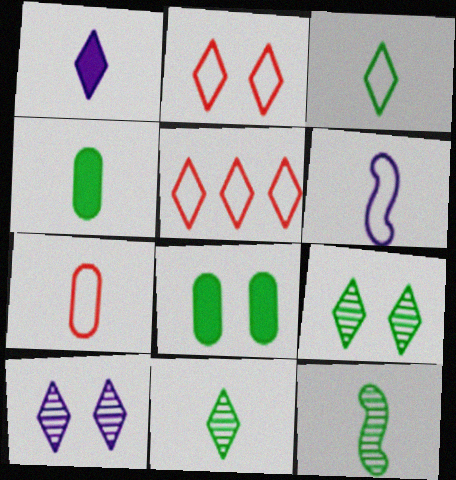[[1, 5, 9], 
[1, 7, 12], 
[3, 4, 12], 
[3, 6, 7]]